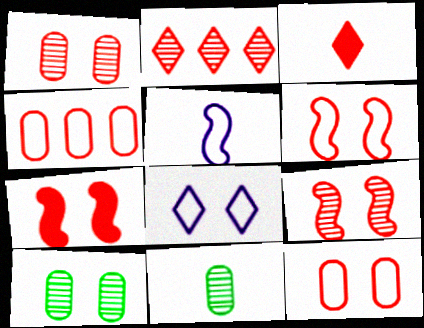[[3, 4, 9], 
[3, 5, 11], 
[6, 7, 9], 
[7, 8, 10]]